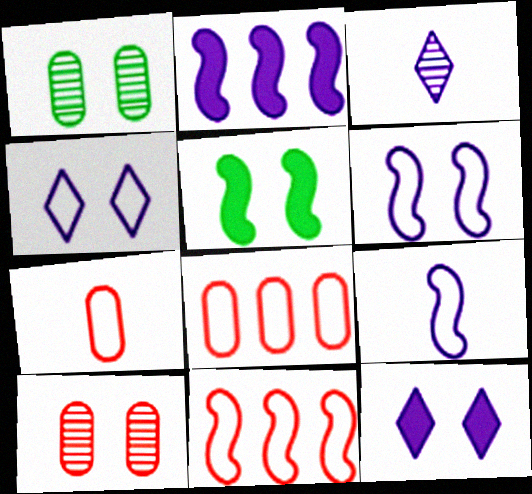[[3, 5, 8], 
[4, 5, 10]]